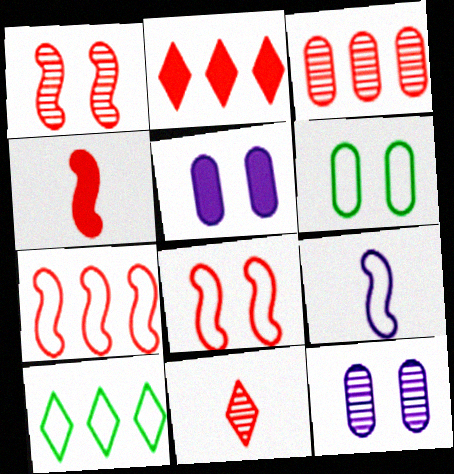[[1, 3, 11], 
[1, 4, 7], 
[2, 3, 7], 
[4, 10, 12]]